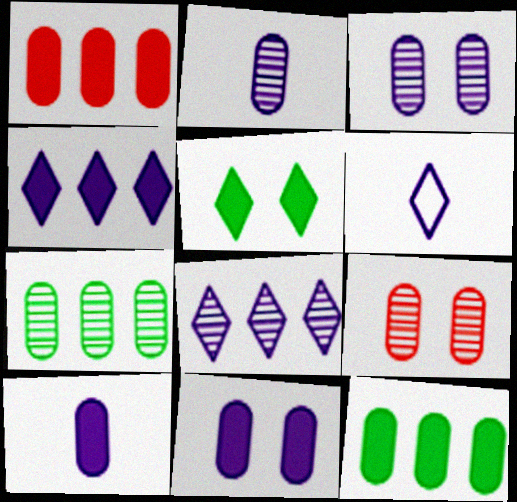[[2, 7, 9]]